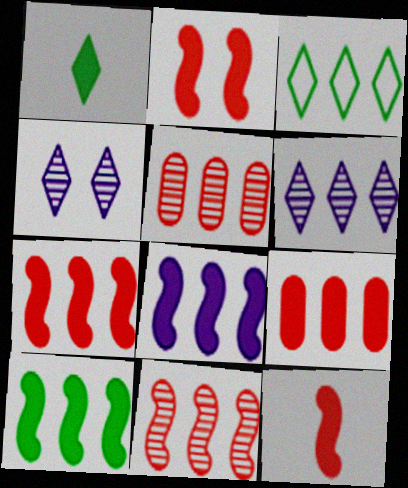[[2, 7, 12], 
[3, 5, 8], 
[7, 8, 10]]